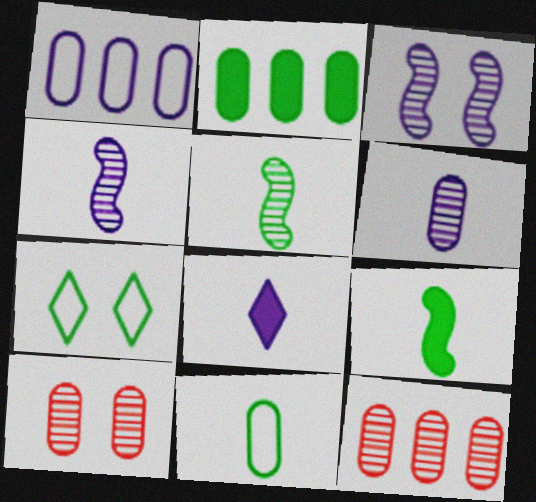[[1, 2, 12], 
[1, 3, 8], 
[2, 5, 7]]